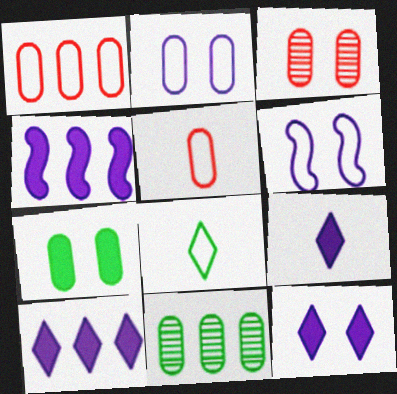[[1, 6, 8], 
[2, 3, 7], 
[3, 4, 8], 
[9, 10, 12]]